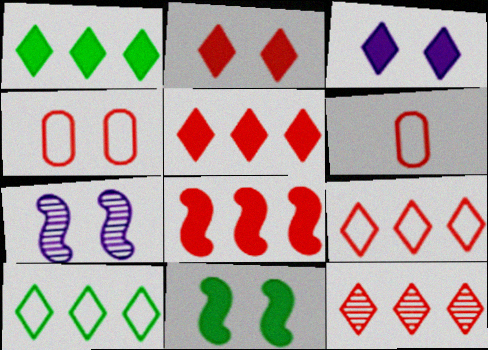[[1, 6, 7], 
[5, 9, 12]]